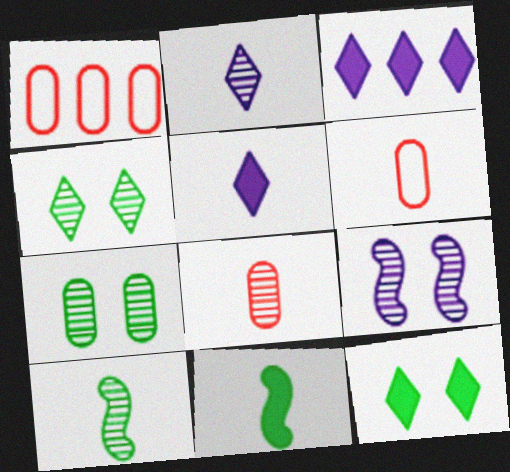[[2, 6, 11], 
[2, 8, 10], 
[5, 6, 10]]